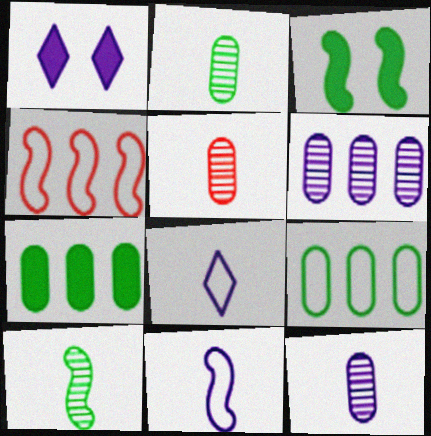[[1, 2, 4], 
[1, 6, 11], 
[2, 5, 12]]